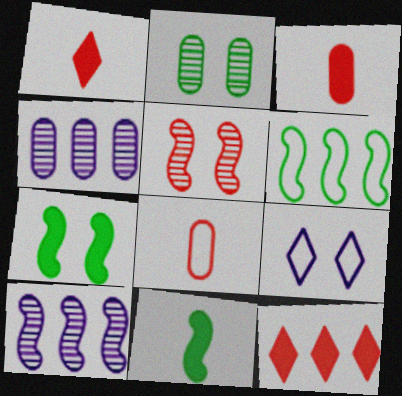[[4, 6, 12], 
[5, 8, 12], 
[6, 8, 9]]